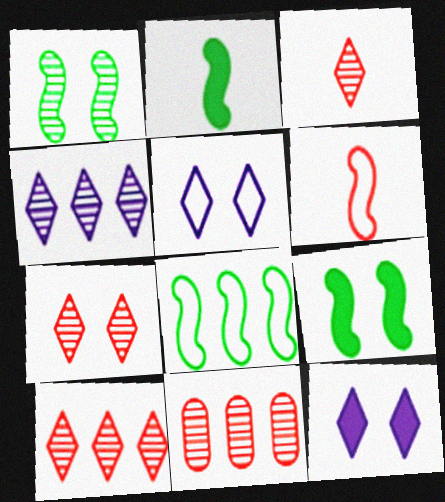[[1, 2, 8], 
[2, 5, 11], 
[3, 7, 10]]